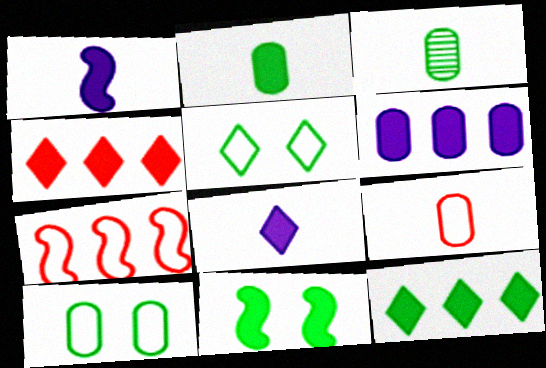[[2, 11, 12]]